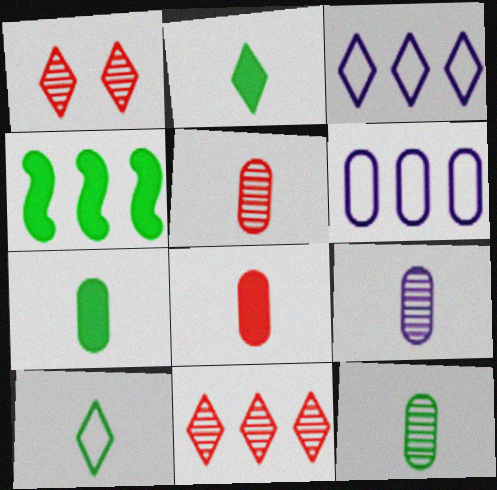[[1, 2, 3], 
[4, 6, 11], 
[5, 9, 12]]